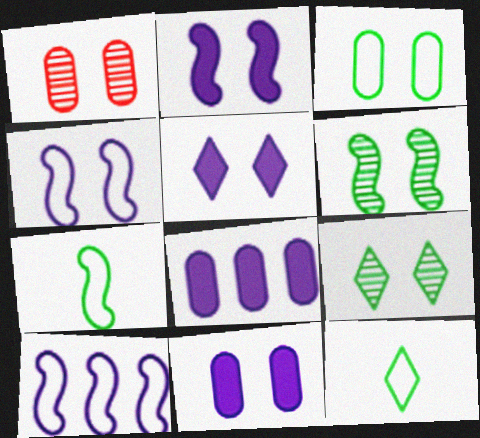[[1, 3, 11], 
[2, 5, 11]]